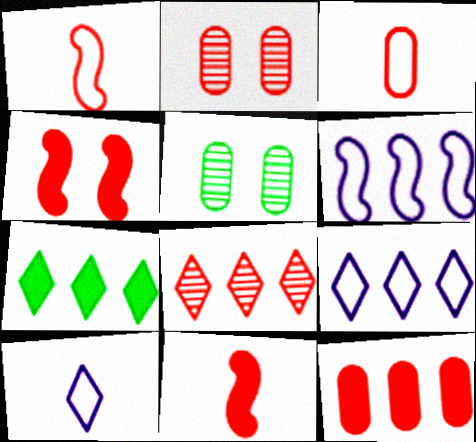[[2, 3, 12], 
[3, 4, 8], 
[5, 9, 11], 
[7, 8, 9]]